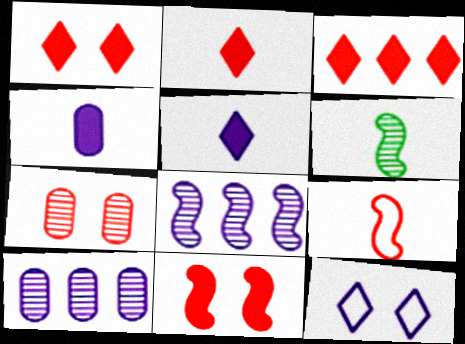[[1, 2, 3], 
[3, 7, 9], 
[4, 8, 12]]